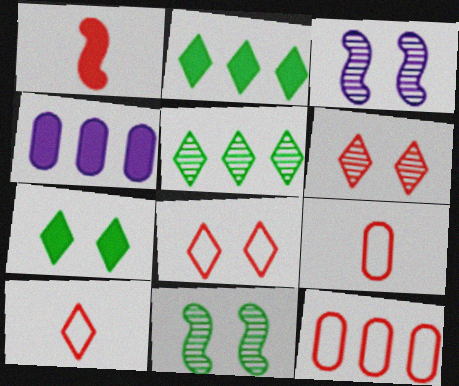[[1, 4, 7], 
[1, 6, 12], 
[2, 3, 9], 
[4, 10, 11]]